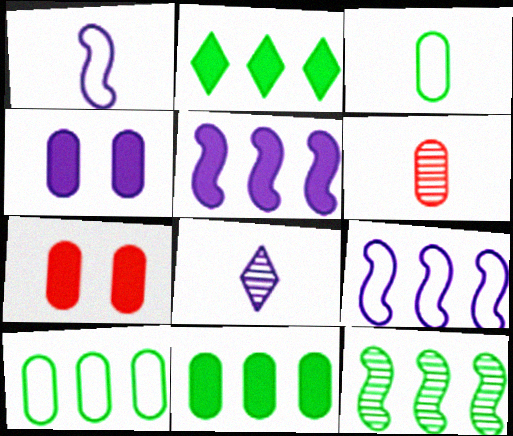[[2, 10, 12], 
[4, 6, 10], 
[4, 8, 9]]